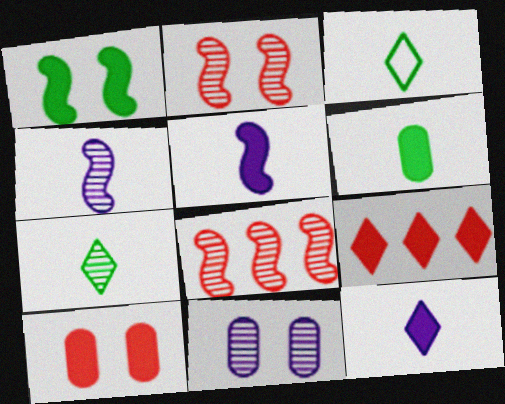[[7, 8, 11]]